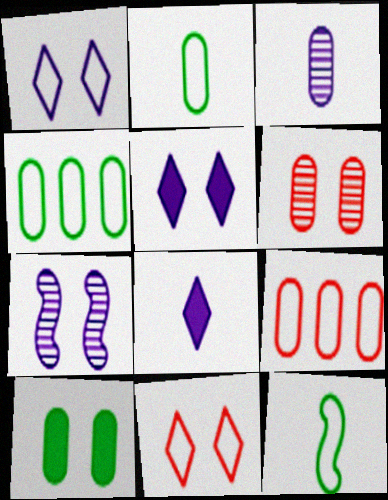[[1, 9, 12], 
[3, 9, 10], 
[7, 10, 11]]